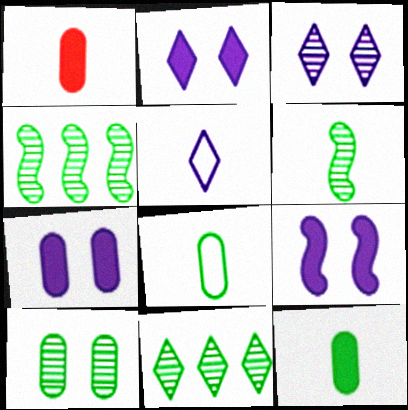[[1, 5, 6], 
[2, 7, 9], 
[6, 10, 11]]